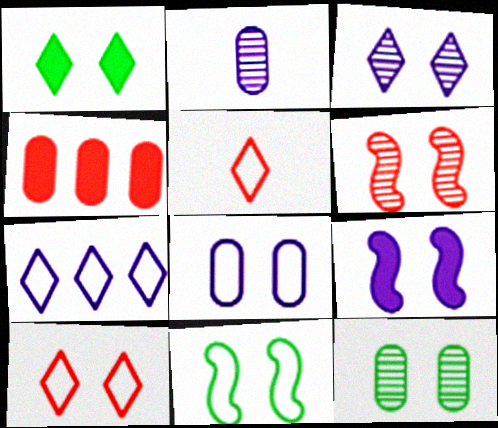[[1, 3, 10], 
[1, 6, 8], 
[1, 11, 12], 
[2, 7, 9], 
[3, 6, 12], 
[3, 8, 9], 
[4, 5, 6], 
[6, 9, 11], 
[8, 10, 11], 
[9, 10, 12]]